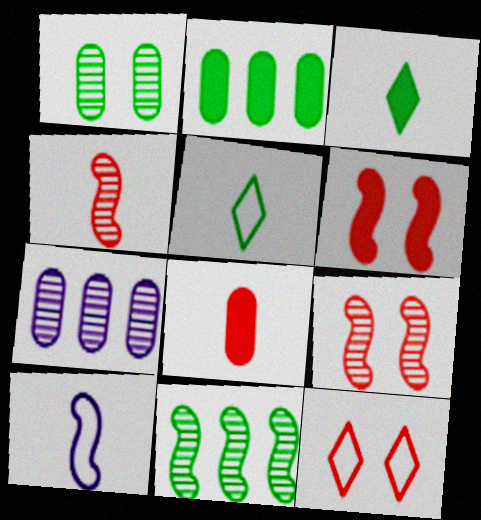[[5, 6, 7], 
[6, 10, 11]]